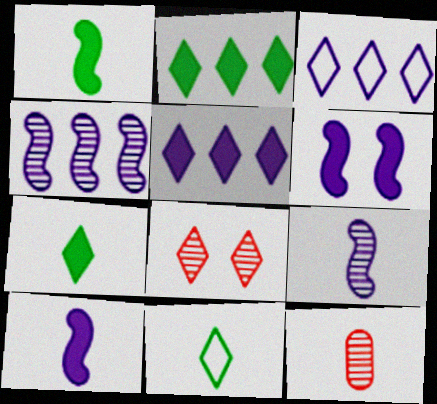[[3, 7, 8], 
[5, 8, 11], 
[10, 11, 12]]